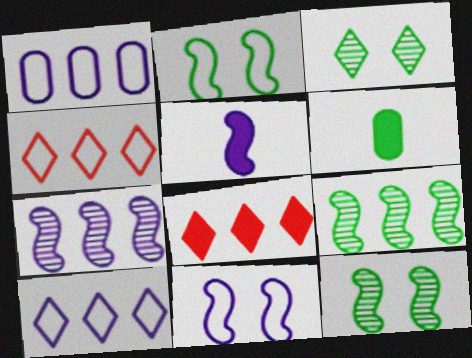[[1, 8, 9], 
[5, 7, 11]]